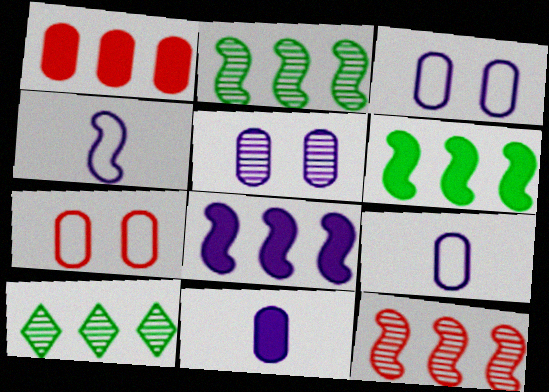[]